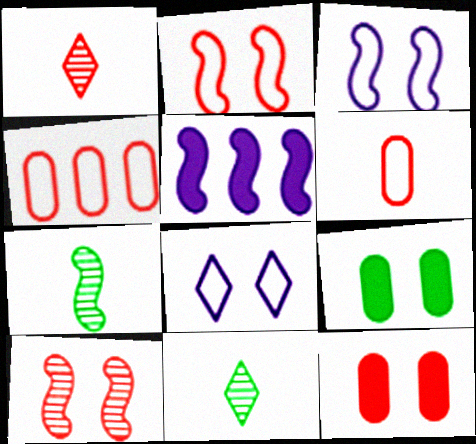[[2, 5, 7], 
[8, 9, 10]]